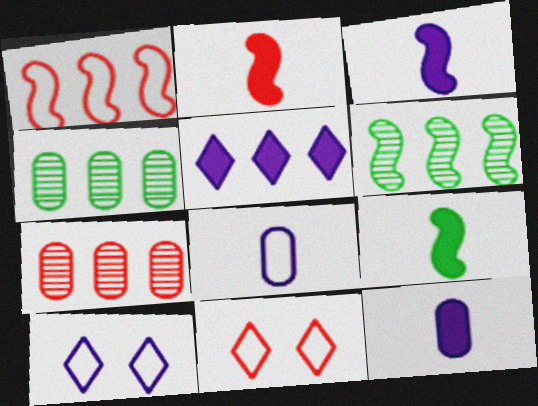[[1, 4, 5], 
[2, 3, 9], 
[2, 4, 10], 
[2, 7, 11], 
[3, 4, 11], 
[6, 11, 12], 
[7, 9, 10]]